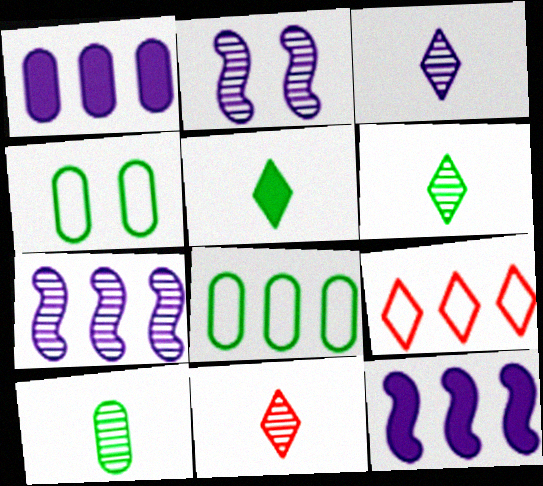[[3, 6, 11], 
[4, 11, 12]]